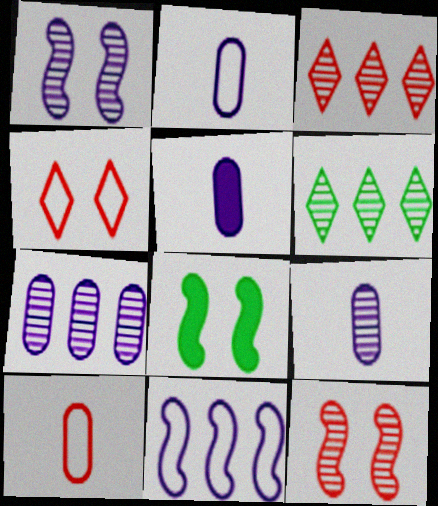[[2, 3, 8], 
[2, 5, 9], 
[6, 9, 12]]